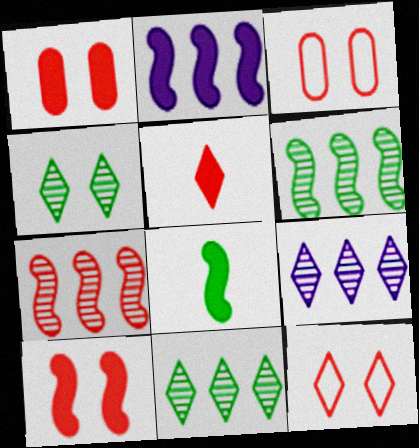[[2, 8, 10], 
[3, 5, 7], 
[3, 8, 9]]